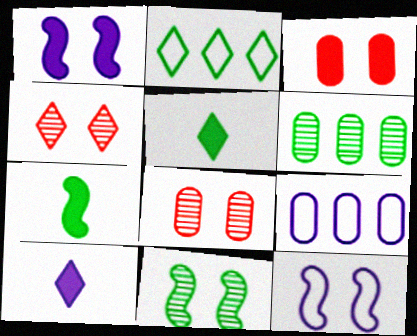[[2, 4, 10], 
[4, 7, 9]]